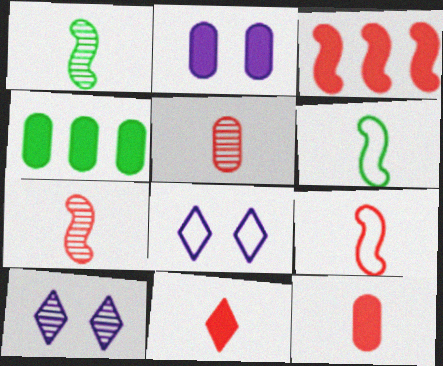[[2, 4, 12], 
[4, 7, 8], 
[4, 9, 10], 
[5, 9, 11]]